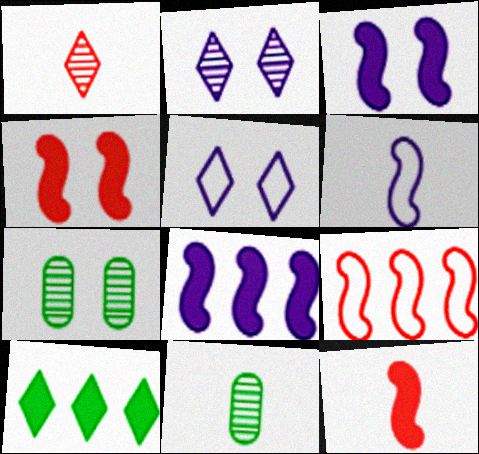[[1, 5, 10], 
[4, 5, 7]]